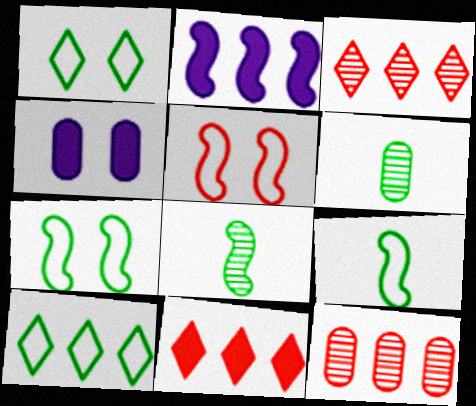[[2, 5, 8], 
[2, 10, 12], 
[3, 4, 9]]